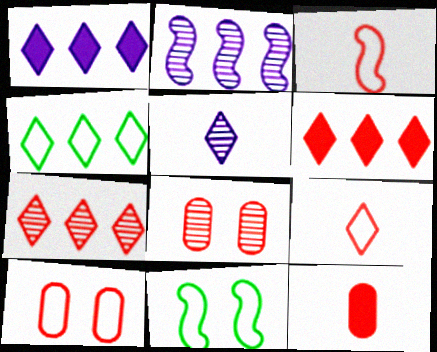[[1, 4, 7], 
[3, 6, 8]]